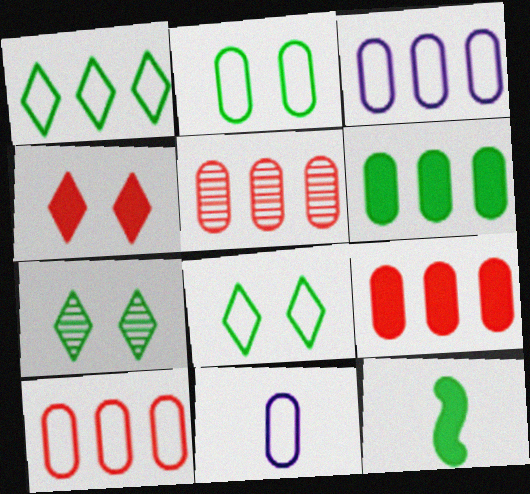[[2, 10, 11], 
[3, 5, 6], 
[5, 9, 10]]